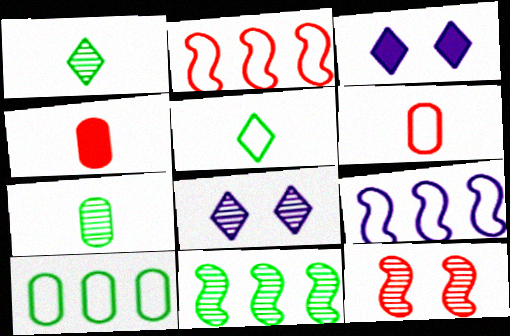[[2, 3, 7], 
[3, 6, 11]]